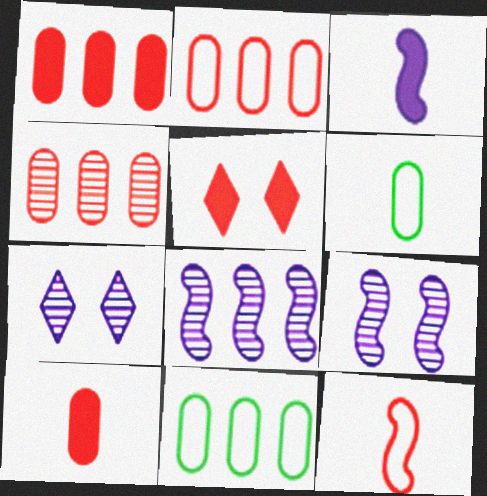[[1, 2, 4], 
[4, 5, 12], 
[5, 6, 8]]